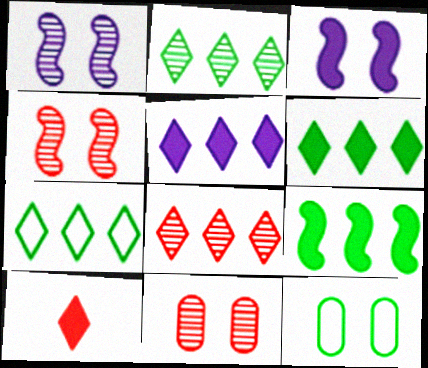[[2, 6, 7], 
[5, 7, 8]]